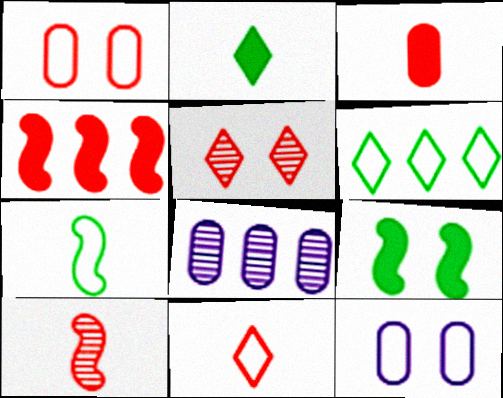[[3, 10, 11], 
[4, 6, 8], 
[5, 9, 12], 
[8, 9, 11]]